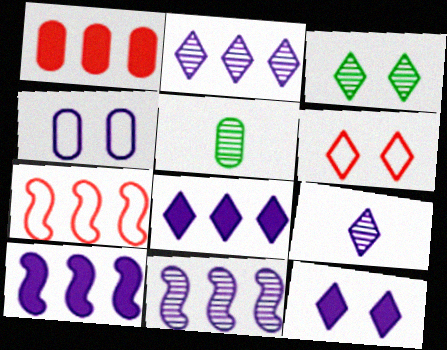[[1, 4, 5], 
[3, 6, 12], 
[4, 9, 10], 
[5, 6, 10], 
[5, 7, 12]]